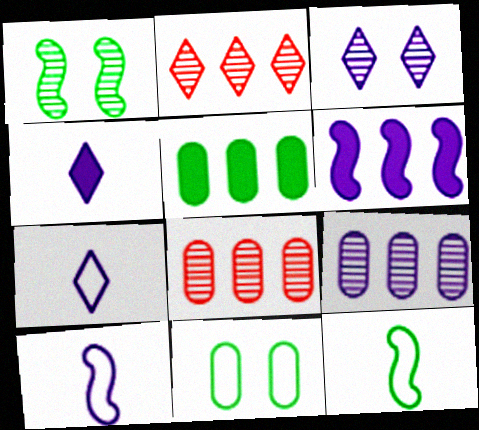[]